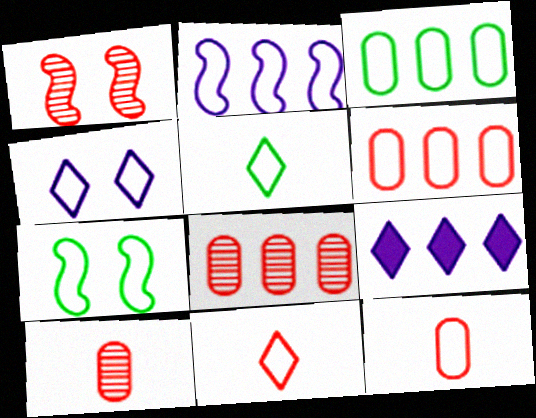[[3, 5, 7], 
[7, 9, 10]]